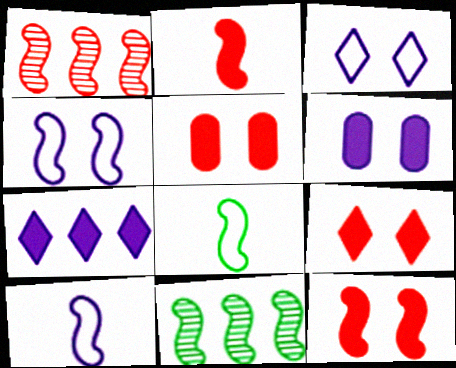[[2, 4, 11], 
[5, 9, 12], 
[10, 11, 12]]